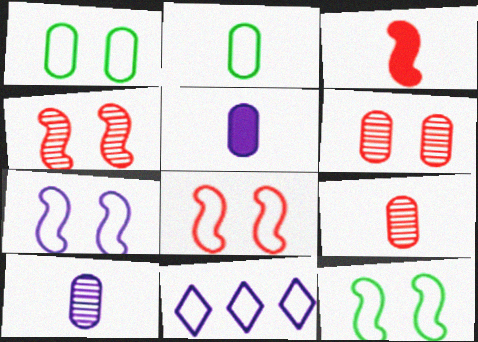[[2, 5, 9], 
[2, 8, 11], 
[7, 8, 12]]